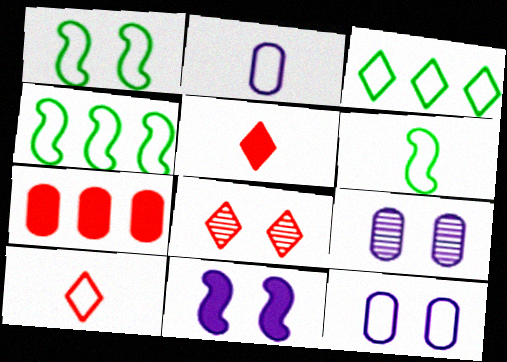[[1, 4, 6], 
[2, 6, 10], 
[4, 5, 9], 
[4, 10, 12]]